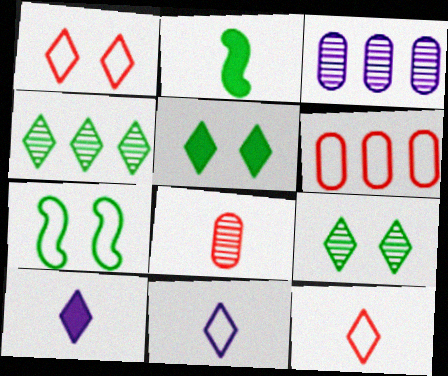[[1, 2, 3], 
[1, 4, 10], 
[2, 8, 11], 
[6, 7, 11]]